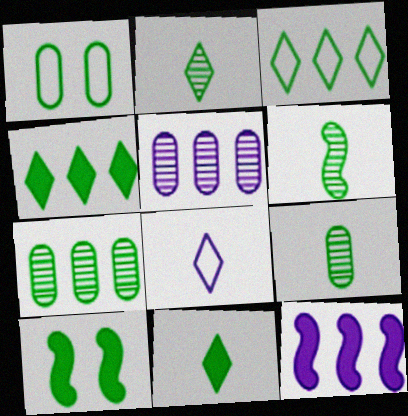[[1, 4, 6], 
[2, 6, 9], 
[3, 9, 10]]